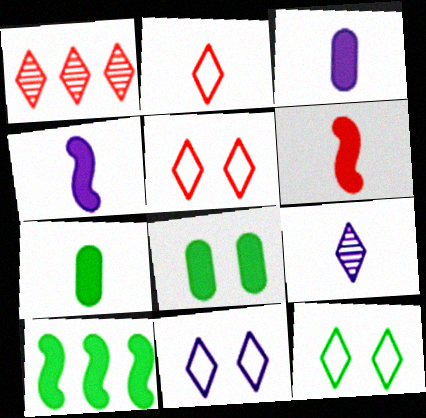[[5, 11, 12]]